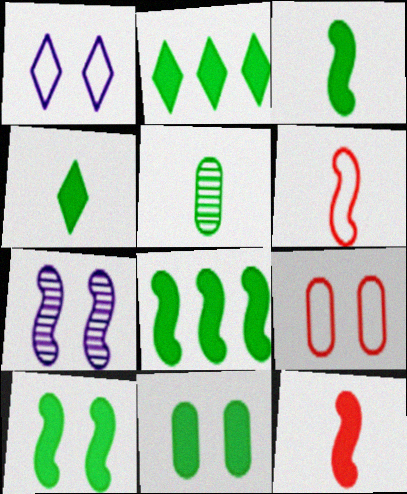[[2, 3, 11], 
[3, 8, 10], 
[4, 8, 11], 
[6, 7, 8]]